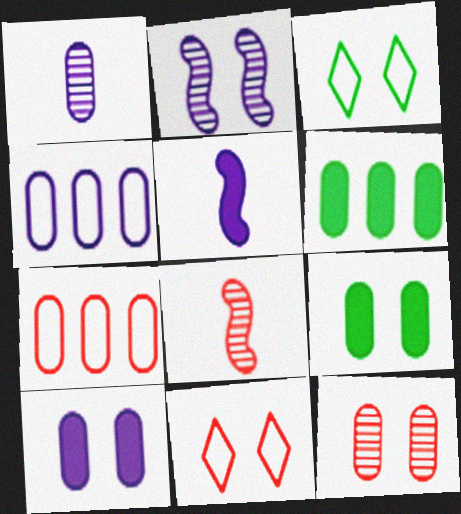[[1, 4, 10], 
[1, 7, 9], 
[2, 9, 11]]